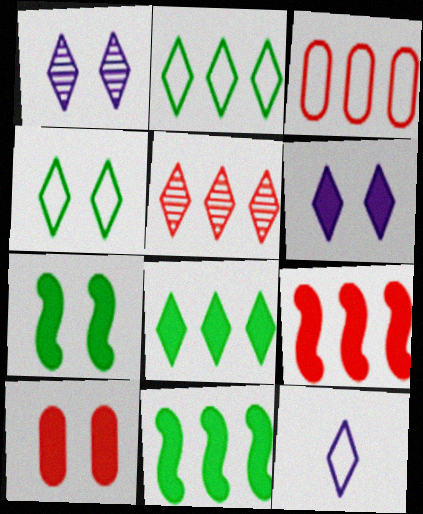[[3, 5, 9], 
[6, 7, 10]]